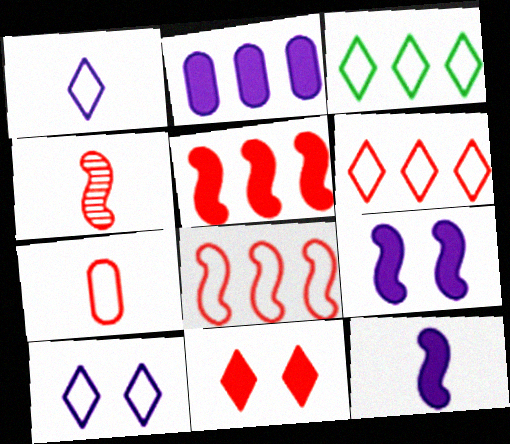[]